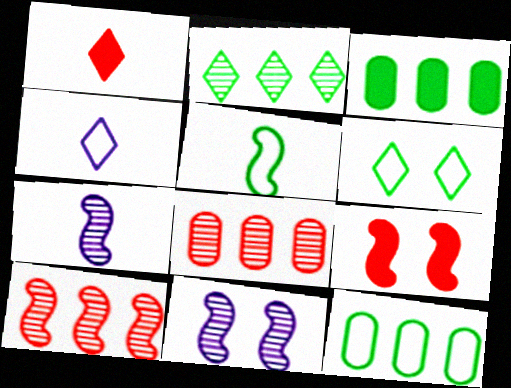[[1, 11, 12], 
[5, 6, 12]]